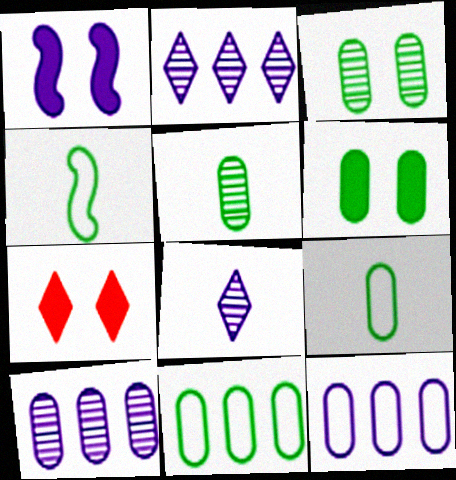[[1, 6, 7], 
[1, 8, 12], 
[4, 7, 10], 
[5, 6, 11]]